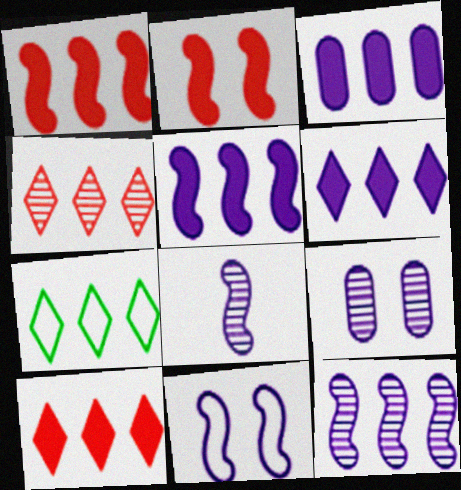[[3, 5, 6], 
[4, 6, 7], 
[5, 8, 11]]